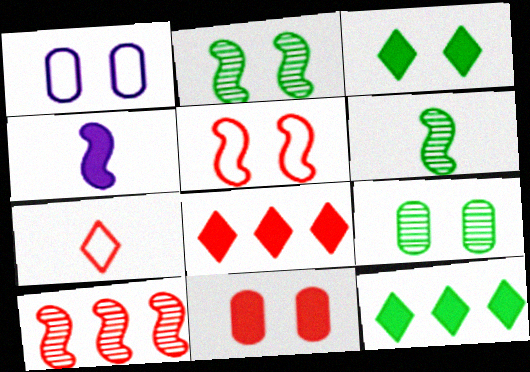[[1, 6, 8], 
[1, 9, 11], 
[4, 11, 12], 
[7, 10, 11]]